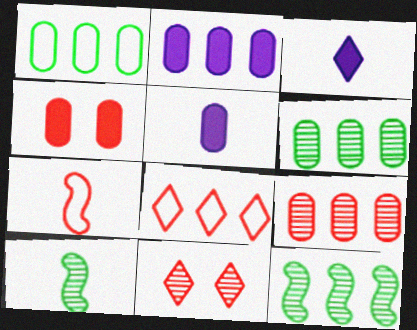[[1, 2, 9], 
[2, 8, 12]]